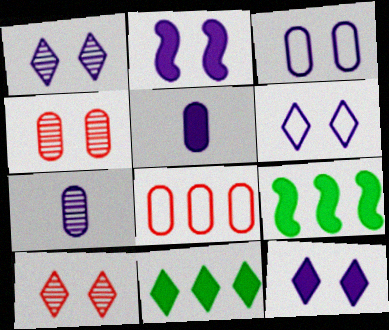[[1, 2, 3], 
[1, 6, 12]]